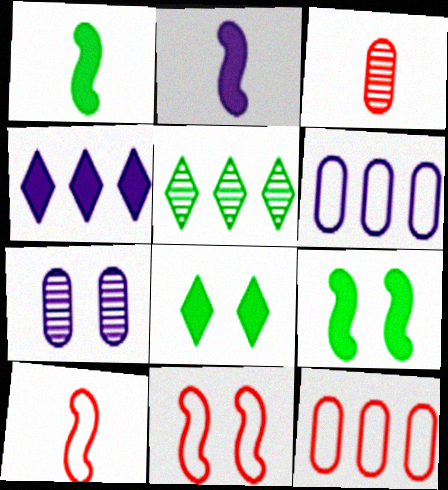[[7, 8, 11]]